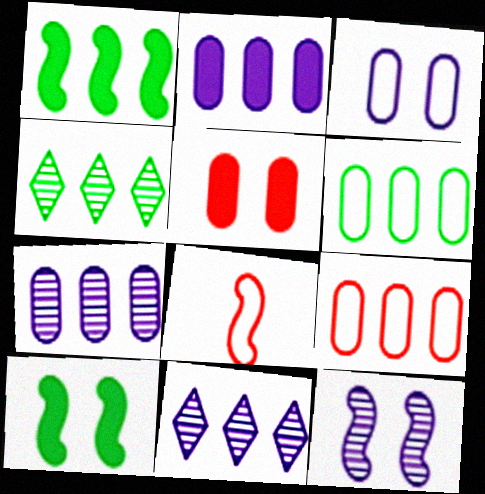[[1, 4, 6], 
[1, 8, 12], 
[1, 9, 11]]